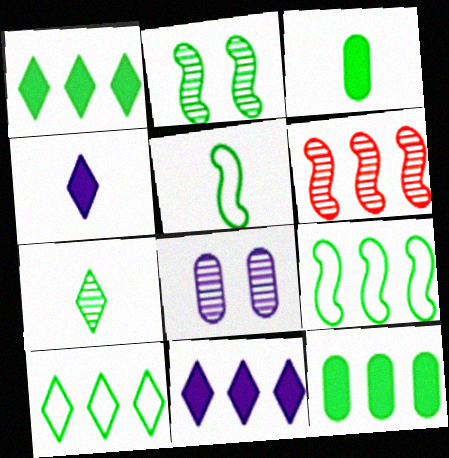[[2, 3, 10], 
[3, 5, 7], 
[6, 7, 8]]